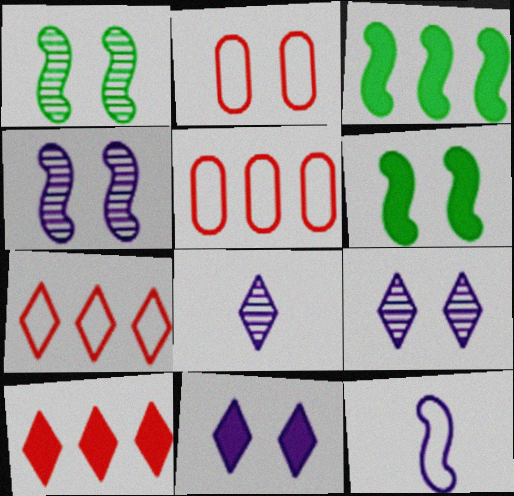[[1, 2, 11], 
[2, 3, 8], 
[2, 6, 9], 
[5, 6, 8]]